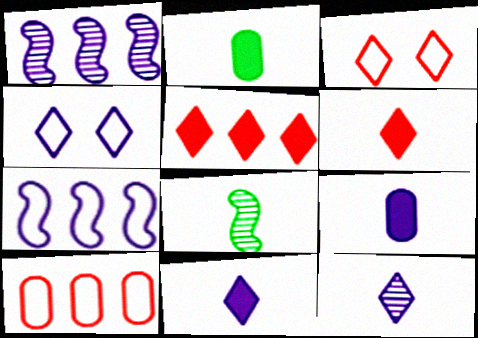[[1, 2, 3], 
[1, 4, 9]]